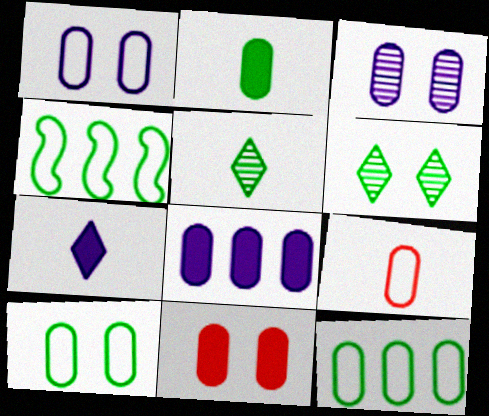[[1, 9, 12], 
[2, 4, 6], 
[2, 8, 11], 
[3, 10, 11]]